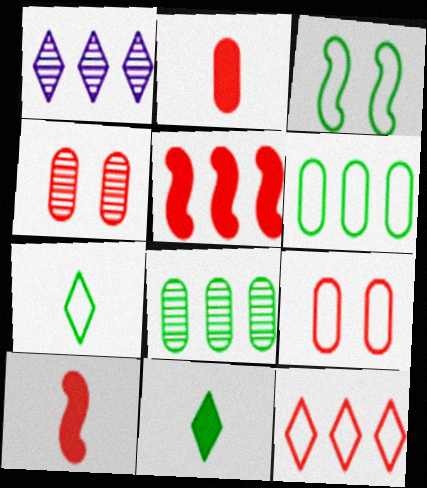[[1, 2, 3], 
[1, 5, 6], 
[3, 6, 7], 
[3, 8, 11], 
[4, 10, 12]]